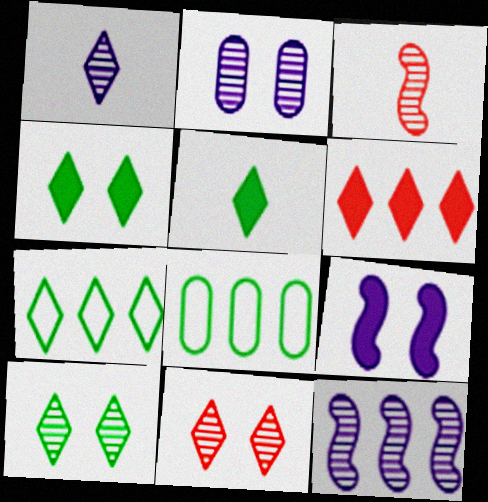[[1, 2, 12], 
[5, 7, 10], 
[6, 8, 12]]